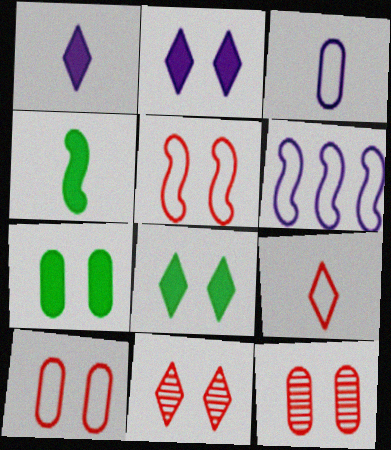[]